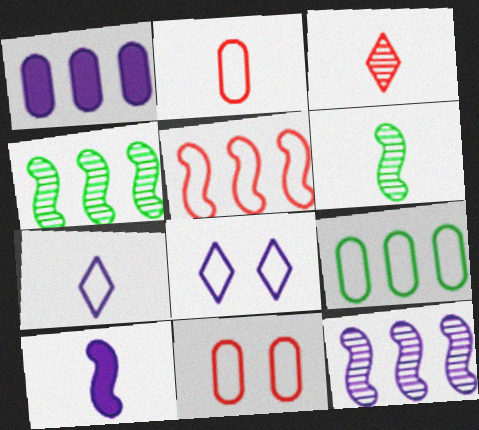[]